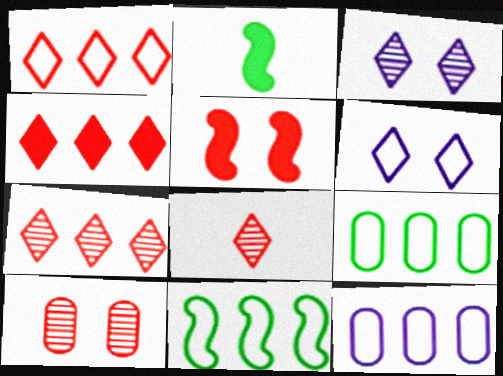[[1, 4, 7], 
[1, 11, 12]]